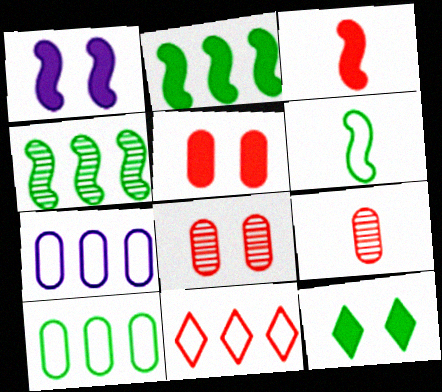[[1, 2, 3], 
[1, 5, 12], 
[3, 8, 11]]